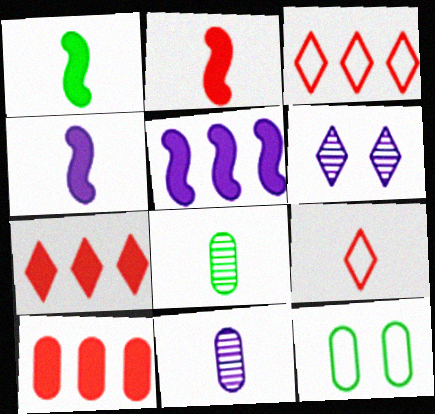[[1, 2, 4], 
[1, 9, 11], 
[4, 8, 9], 
[10, 11, 12]]